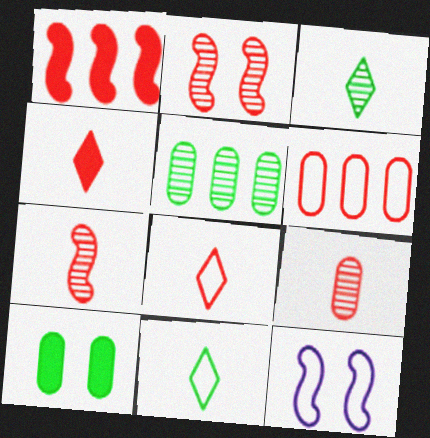[[2, 4, 6], 
[4, 5, 12], 
[6, 11, 12]]